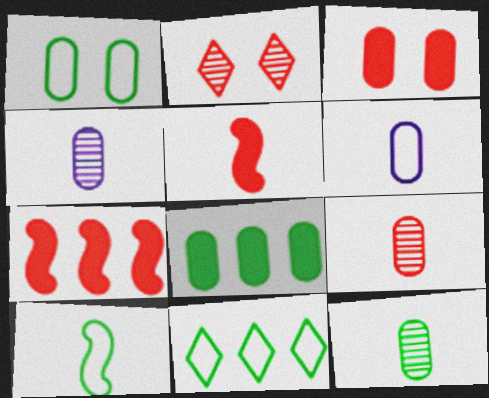[[1, 8, 12], 
[1, 10, 11], 
[4, 9, 12]]